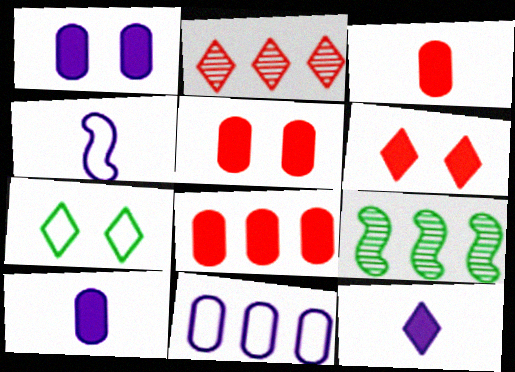[[2, 7, 12], 
[3, 5, 8]]